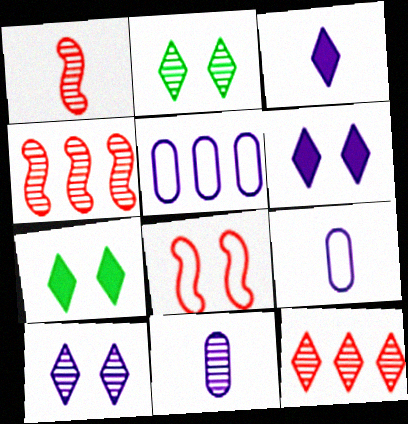[[1, 5, 7], 
[2, 4, 11], 
[4, 7, 9]]